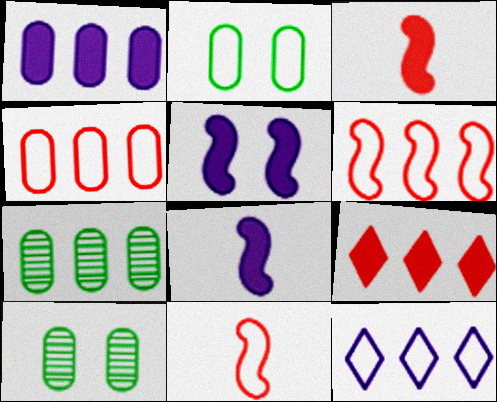[[1, 4, 7], 
[2, 11, 12], 
[3, 10, 12]]